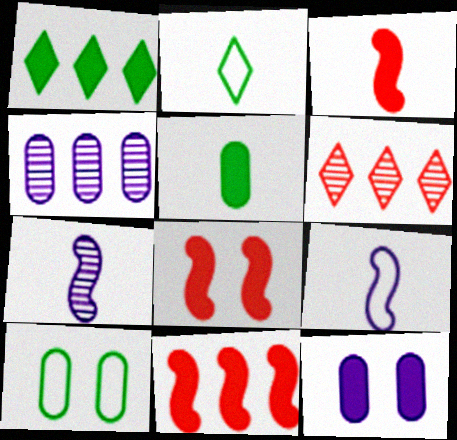[[1, 3, 12], 
[2, 4, 8], 
[3, 8, 11]]